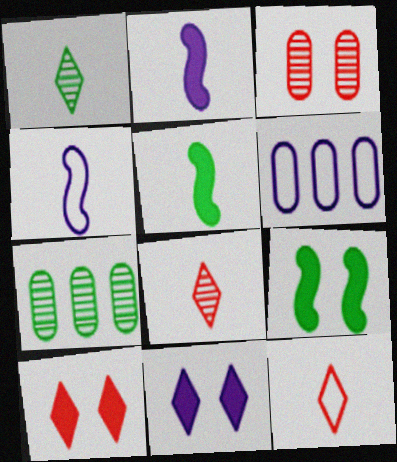[[4, 7, 10], 
[6, 8, 9]]